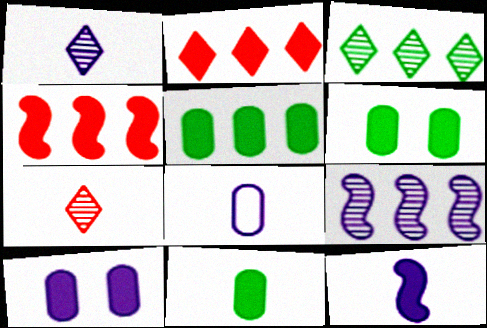[[1, 8, 12], 
[2, 6, 12], 
[5, 6, 11]]